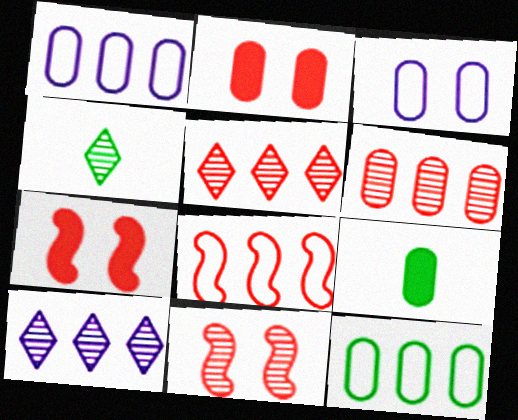[[1, 4, 7], 
[3, 6, 9]]